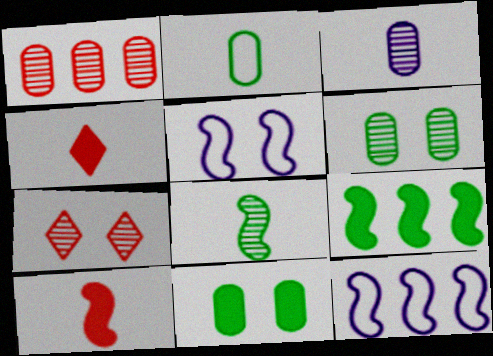[[1, 3, 6], 
[4, 6, 12], 
[5, 7, 11]]